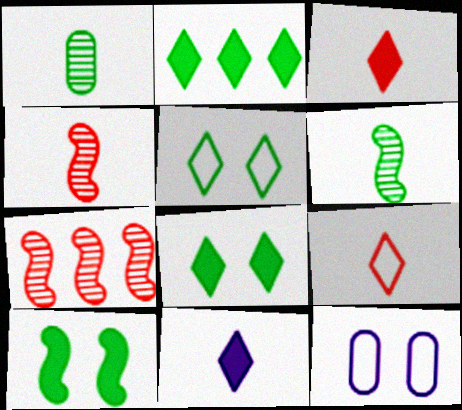[[2, 4, 12]]